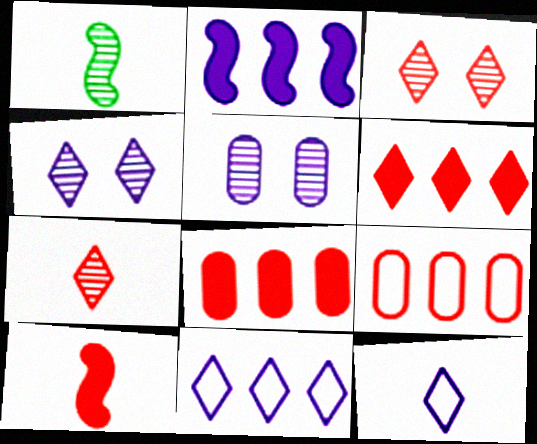[[2, 5, 12], 
[3, 9, 10]]